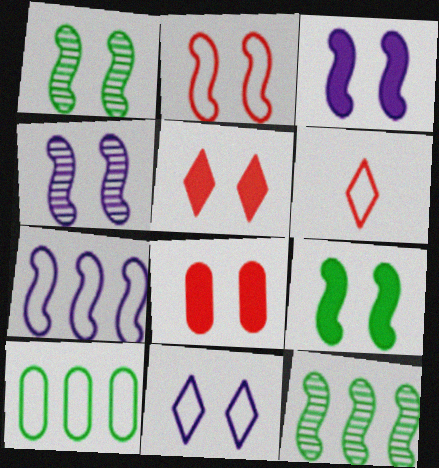[[1, 2, 3], 
[1, 8, 11], 
[2, 4, 9]]